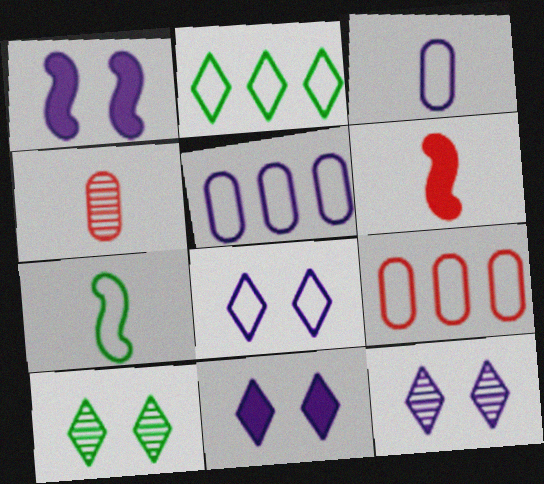[[1, 2, 4], 
[5, 6, 10], 
[7, 8, 9], 
[8, 11, 12]]